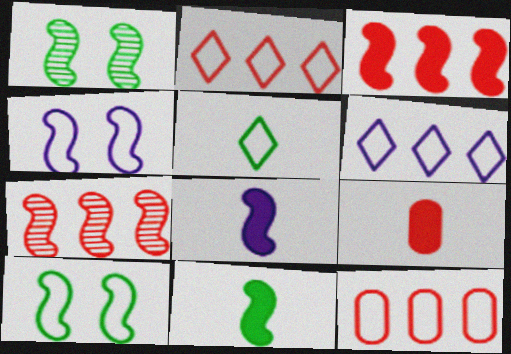[[1, 6, 9], 
[4, 5, 12], 
[4, 7, 11], 
[7, 8, 10]]